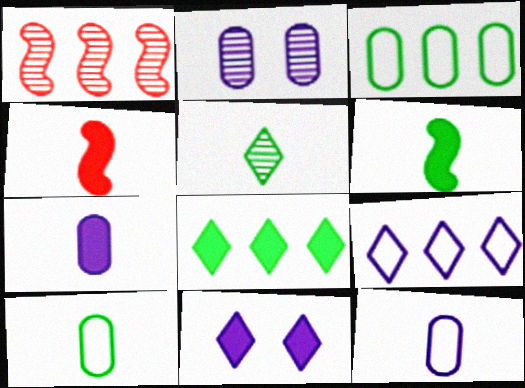[[1, 2, 5], 
[1, 10, 11], 
[4, 5, 12], 
[5, 6, 10]]